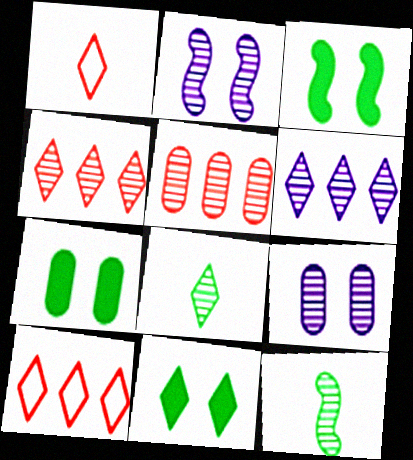[[1, 6, 11], 
[2, 5, 8], 
[3, 7, 11], 
[4, 9, 12]]